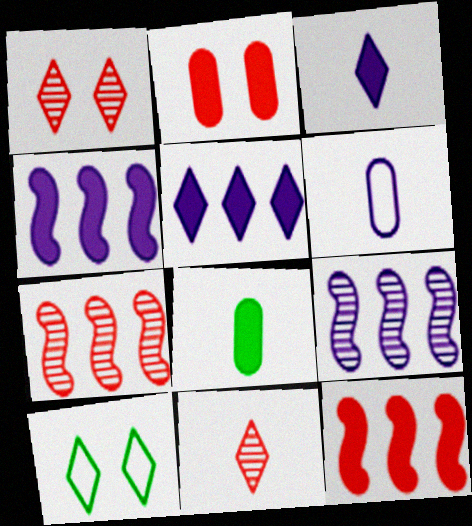[[5, 10, 11]]